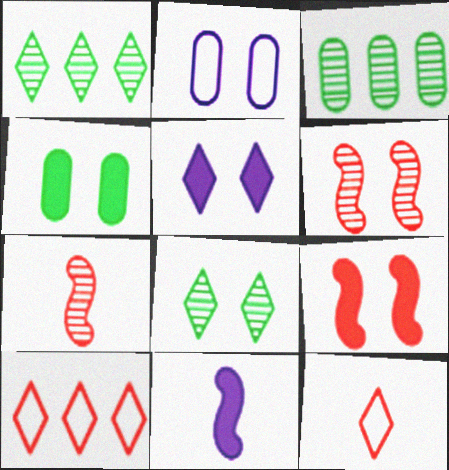[[1, 5, 12], 
[2, 8, 9], 
[4, 5, 9]]